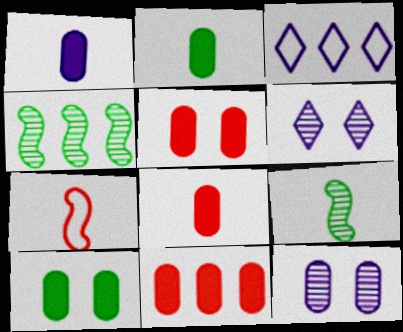[[1, 2, 8], 
[1, 10, 11], 
[3, 4, 11], 
[3, 5, 9], 
[5, 8, 11]]